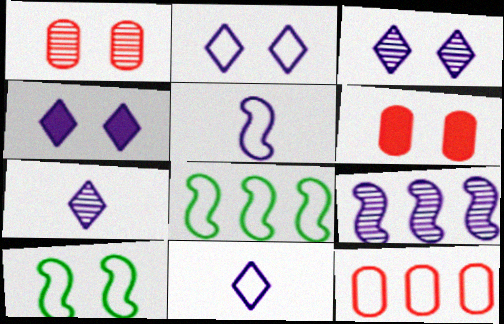[[1, 4, 10], 
[2, 3, 4], 
[3, 6, 10], 
[6, 7, 8], 
[10, 11, 12]]